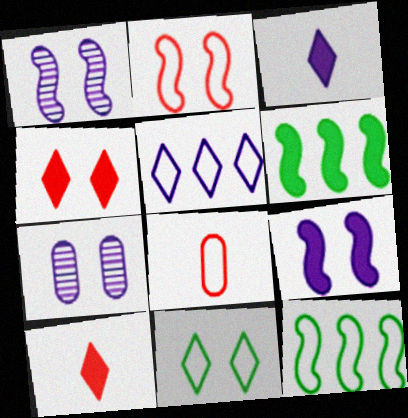[[7, 10, 12]]